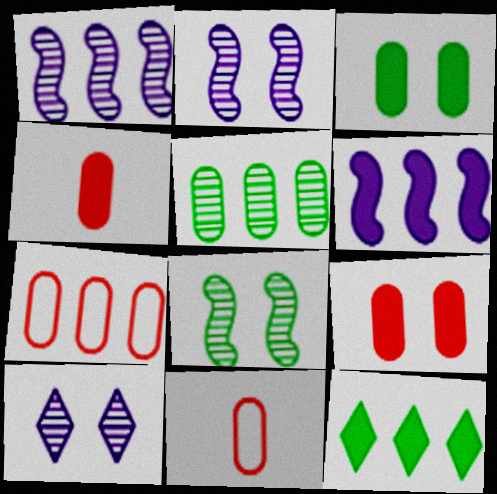[[1, 7, 12], 
[2, 11, 12]]